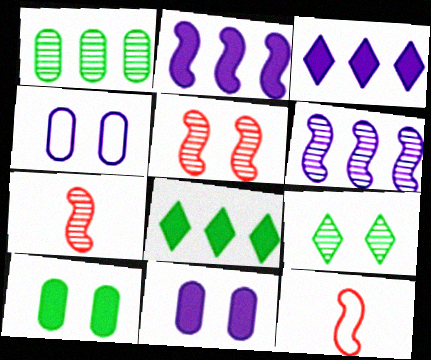[[4, 7, 8]]